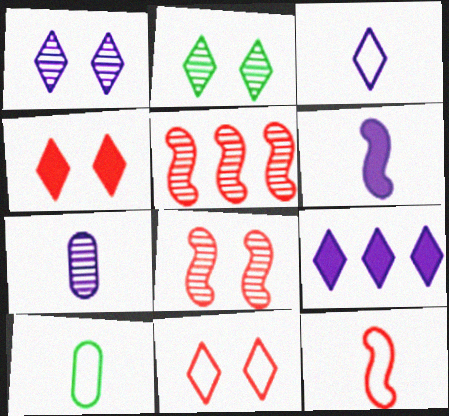[[1, 3, 9], 
[2, 5, 7], 
[3, 6, 7], 
[3, 10, 12], 
[8, 9, 10]]